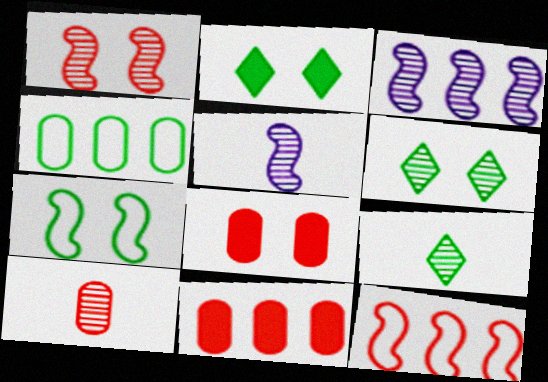[[3, 6, 10], 
[5, 9, 10]]